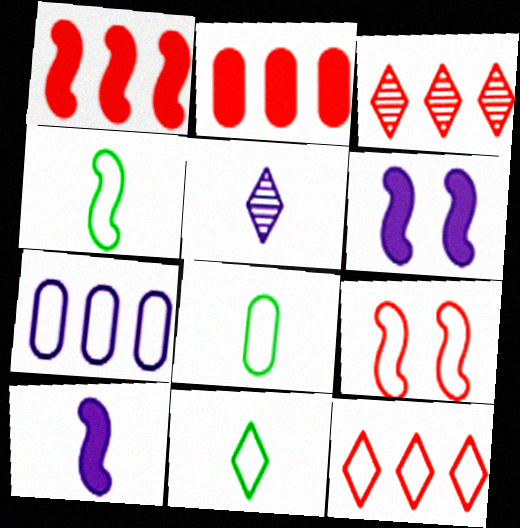[[3, 6, 8], 
[4, 8, 11], 
[5, 6, 7], 
[7, 9, 11]]